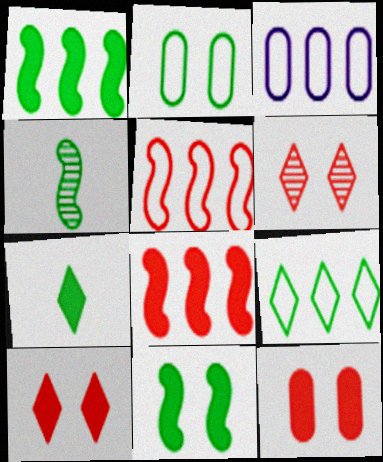[[3, 4, 10], 
[3, 5, 9]]